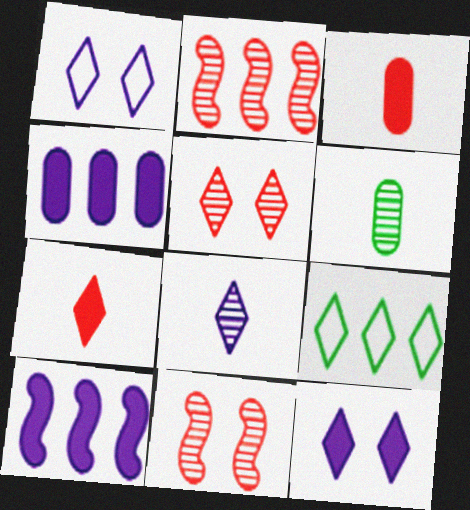[[2, 4, 9]]